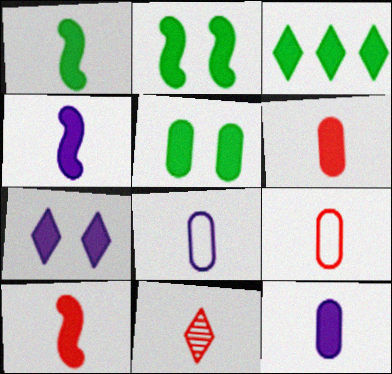[[1, 3, 5], 
[1, 4, 10], 
[1, 8, 11], 
[9, 10, 11]]